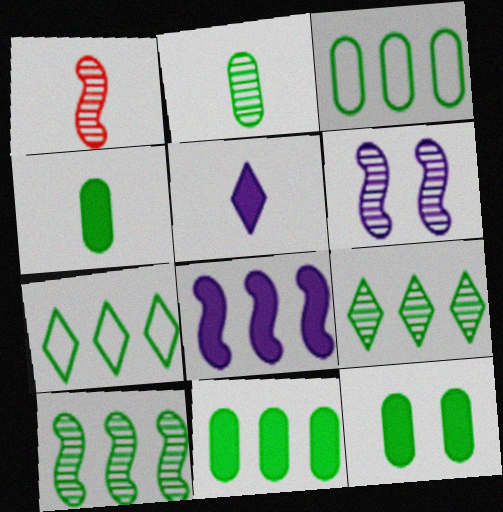[[1, 6, 10], 
[2, 3, 12], 
[4, 11, 12], 
[7, 10, 11]]